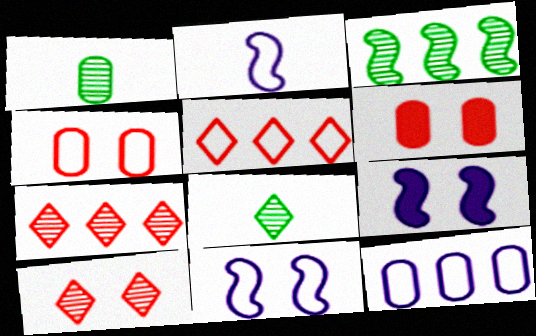[[1, 5, 9], 
[1, 6, 12]]